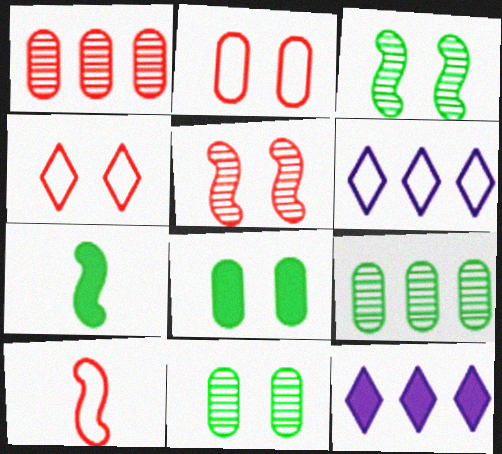[[10, 11, 12]]